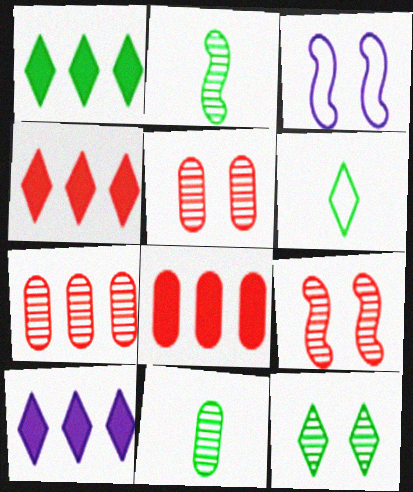[[1, 4, 10], 
[1, 6, 12], 
[3, 4, 11]]